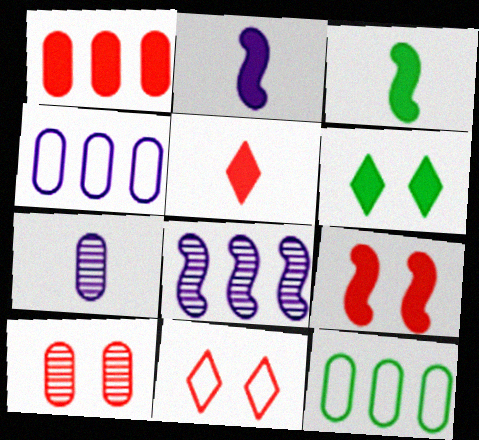[[1, 2, 6], 
[1, 5, 9], 
[9, 10, 11]]